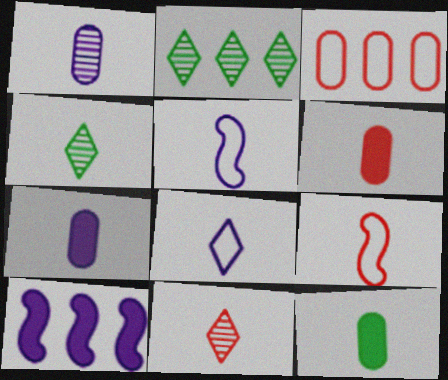[[2, 3, 10], 
[4, 5, 6], 
[4, 7, 9], 
[5, 11, 12], 
[6, 7, 12], 
[6, 9, 11]]